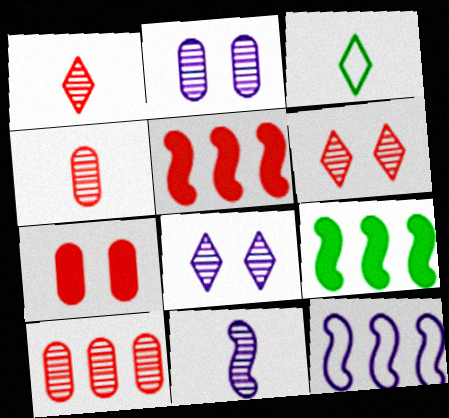[[2, 3, 5]]